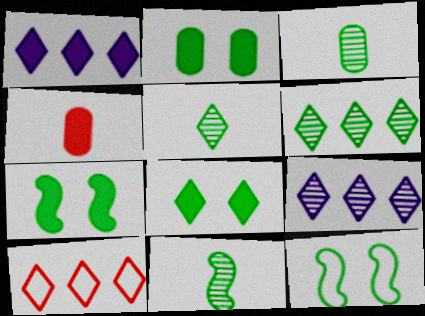[[1, 4, 7], 
[1, 6, 10], 
[2, 7, 8], 
[3, 5, 11], 
[4, 9, 12]]